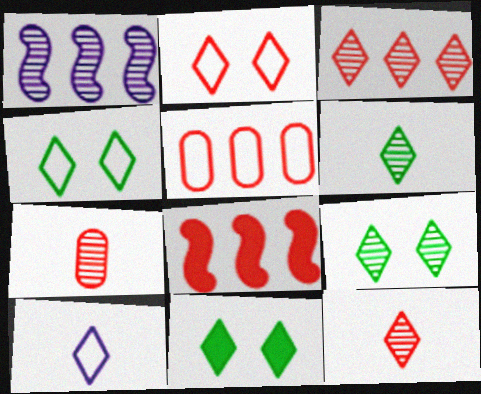[[1, 7, 9], 
[2, 7, 8], 
[3, 5, 8], 
[3, 10, 11], 
[4, 9, 11]]